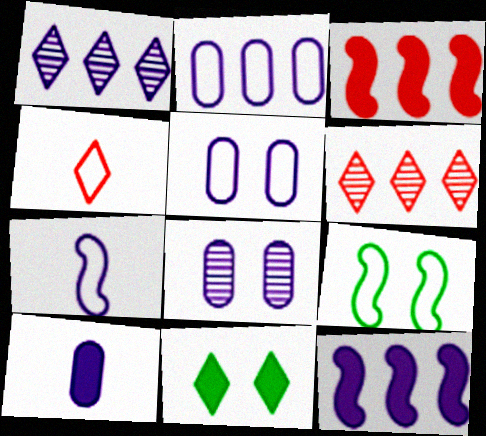[[1, 2, 12], 
[1, 4, 11], 
[2, 4, 9], 
[2, 8, 10], 
[3, 10, 11], 
[6, 9, 10]]